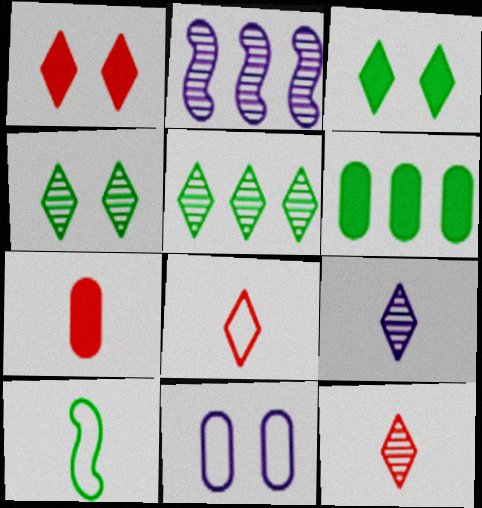[[4, 6, 10], 
[7, 9, 10]]